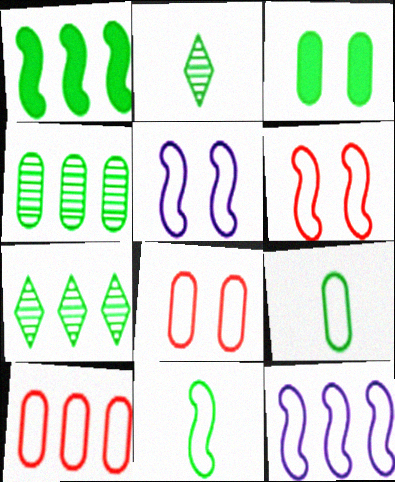[[3, 4, 9], 
[3, 7, 11], 
[6, 11, 12]]